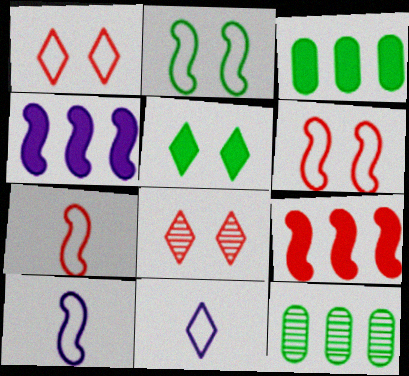[[3, 8, 10]]